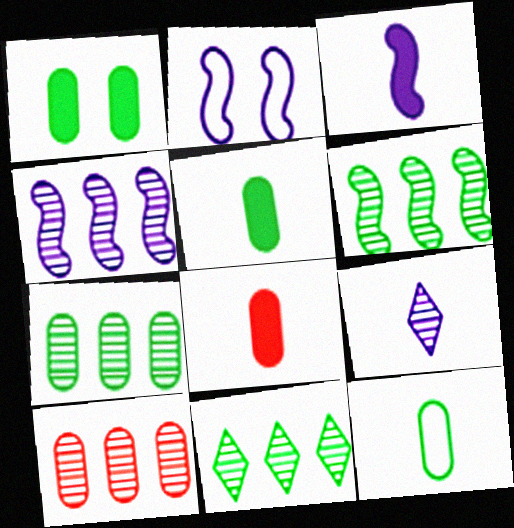[[1, 7, 12], 
[2, 3, 4], 
[2, 8, 11], 
[4, 10, 11], 
[6, 7, 11]]